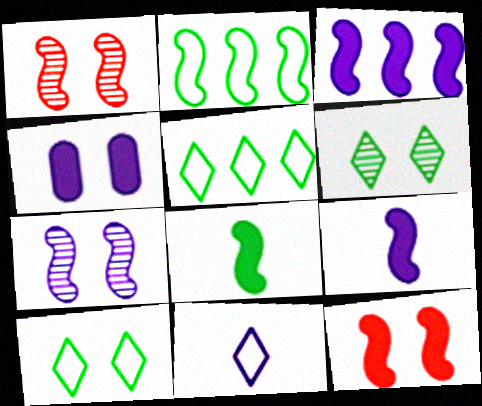[[1, 2, 9], 
[1, 4, 10], 
[3, 8, 12]]